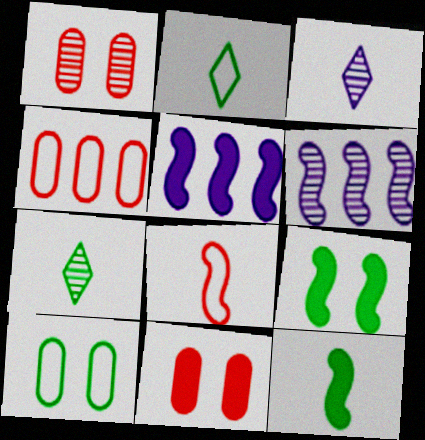[[1, 2, 5], 
[1, 6, 7], 
[2, 6, 11], 
[3, 4, 9], 
[6, 8, 9]]